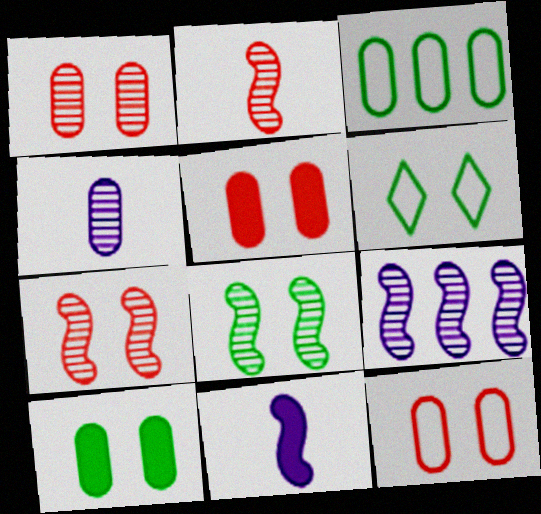[[1, 5, 12], 
[2, 8, 9], 
[3, 4, 5], 
[6, 8, 10]]